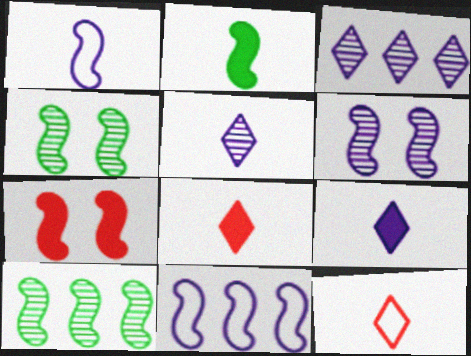[[1, 7, 10]]